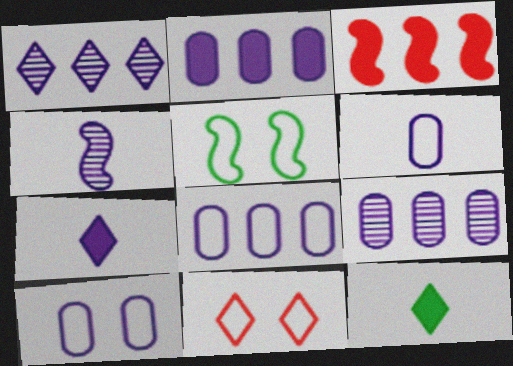[[1, 11, 12], 
[2, 8, 9], 
[3, 4, 5], 
[4, 6, 7], 
[5, 10, 11], 
[6, 8, 10]]